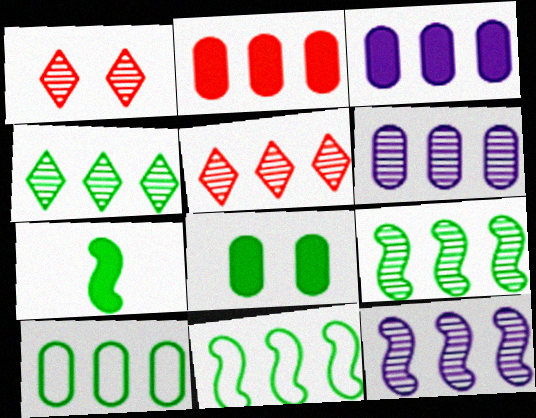[[2, 6, 10], 
[3, 5, 11], 
[5, 6, 9]]